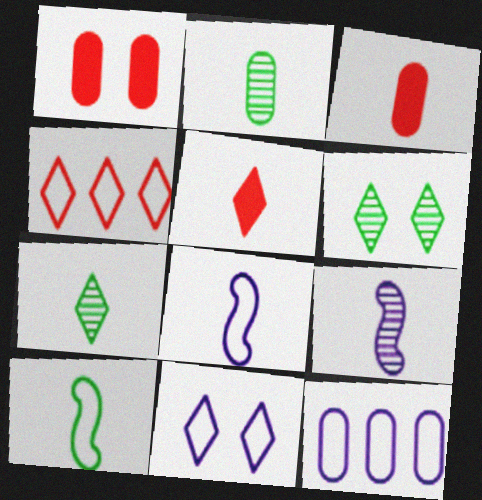[[1, 2, 12], 
[2, 5, 8], 
[3, 7, 8], 
[8, 11, 12]]